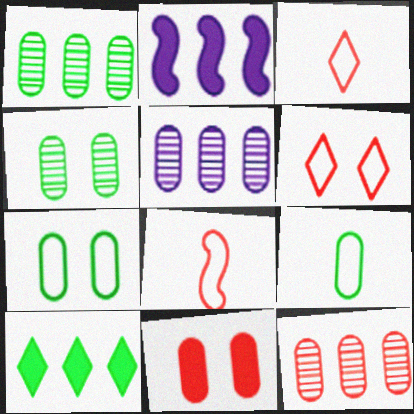[[1, 5, 12], 
[2, 3, 4], 
[5, 9, 11]]